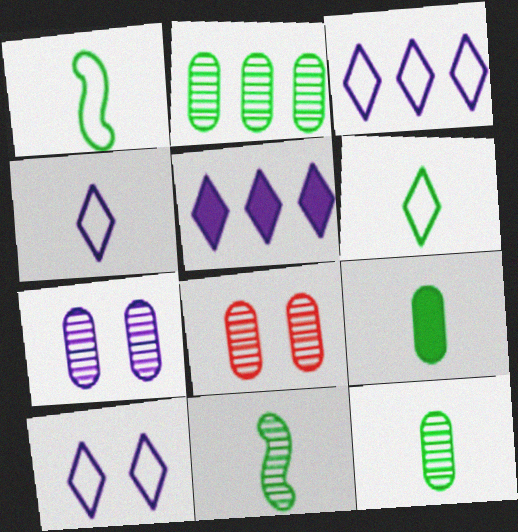[[1, 5, 8], 
[3, 4, 10], 
[6, 9, 11]]